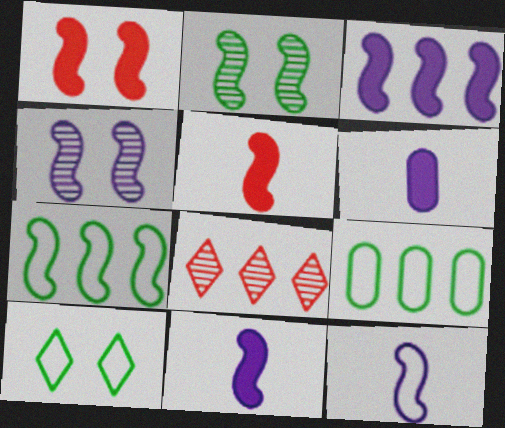[[3, 4, 12], 
[3, 8, 9], 
[4, 5, 7]]